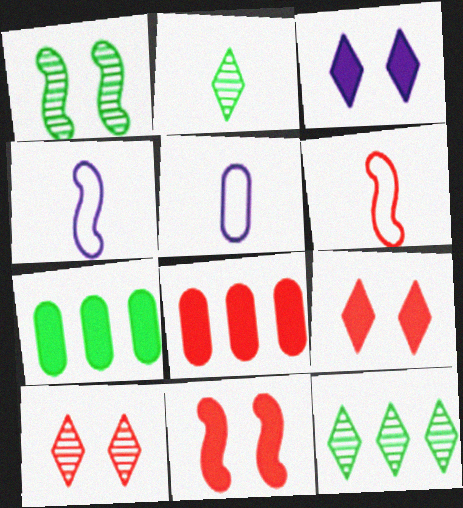[[4, 7, 10], 
[5, 11, 12], 
[6, 8, 10]]